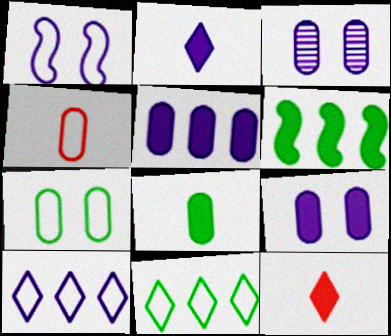[[1, 4, 11], 
[6, 9, 12]]